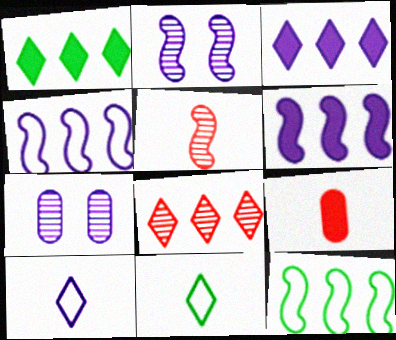[[6, 7, 10]]